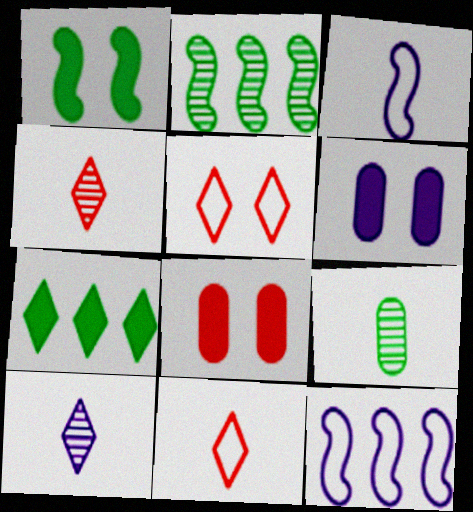[[2, 6, 11], 
[5, 7, 10], 
[6, 10, 12]]